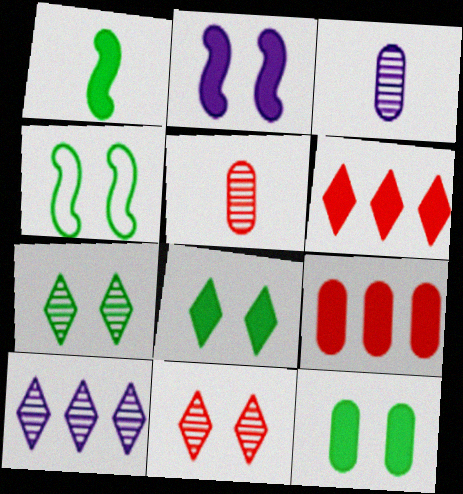[[3, 4, 6], 
[4, 7, 12]]